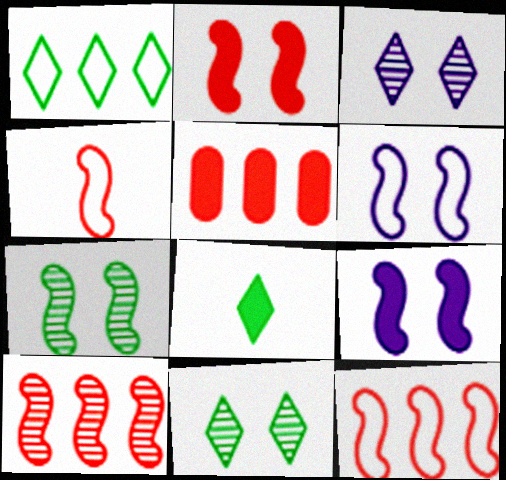[[1, 8, 11], 
[2, 4, 10], 
[2, 6, 7], 
[5, 8, 9]]